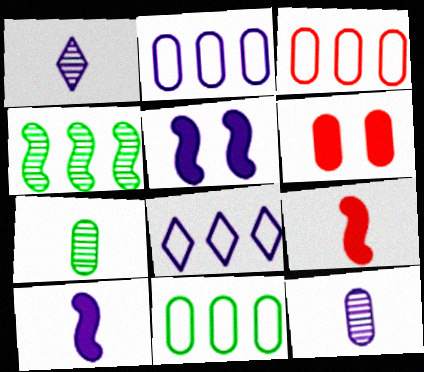[[1, 2, 5], 
[2, 3, 11], 
[2, 6, 7], 
[5, 8, 12], 
[6, 11, 12]]